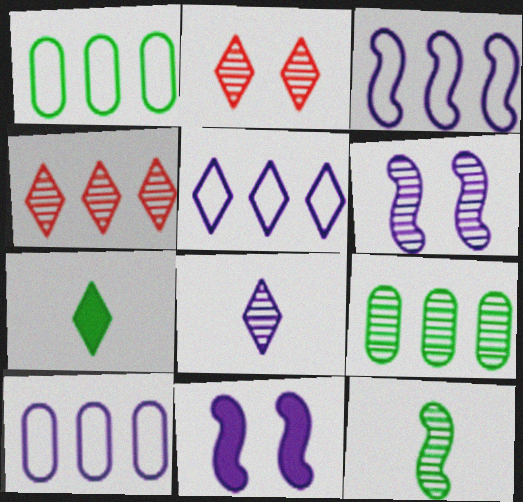[[2, 5, 7], 
[3, 5, 10], 
[8, 10, 11]]